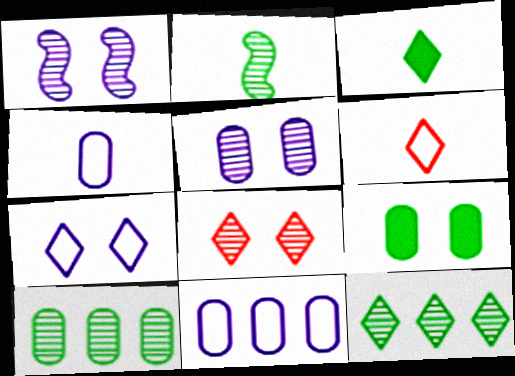[]